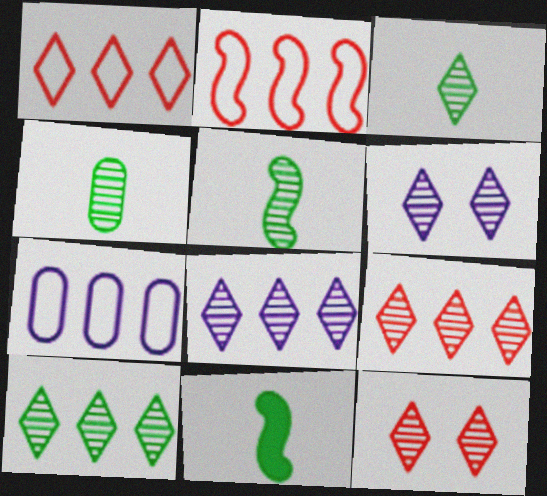[[3, 4, 5], 
[3, 6, 9], 
[3, 8, 12], 
[7, 11, 12], 
[8, 9, 10]]